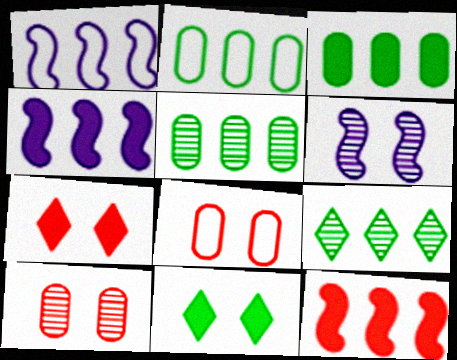[[2, 3, 5], 
[6, 8, 11]]